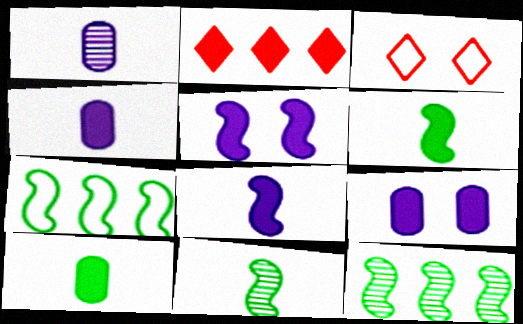[[2, 5, 10], 
[2, 6, 9], 
[3, 4, 12]]